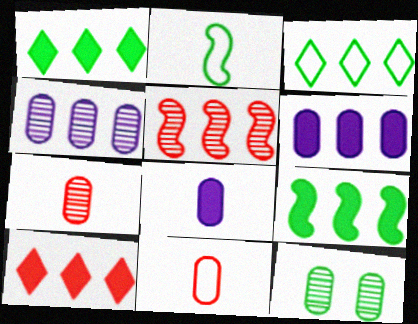[[1, 2, 12], 
[3, 5, 6], 
[4, 7, 12], 
[6, 9, 10], 
[6, 11, 12]]